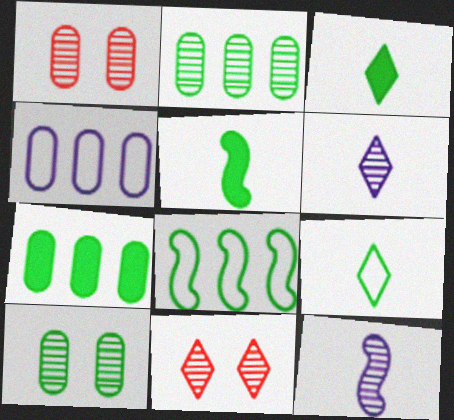[[2, 11, 12], 
[3, 8, 10], 
[4, 5, 11]]